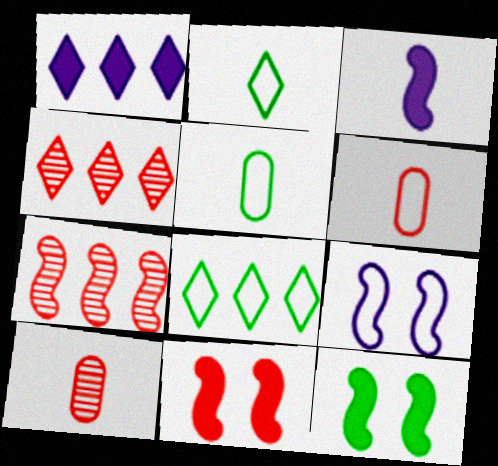[[1, 4, 8], 
[2, 3, 10], 
[4, 6, 11], 
[6, 8, 9]]